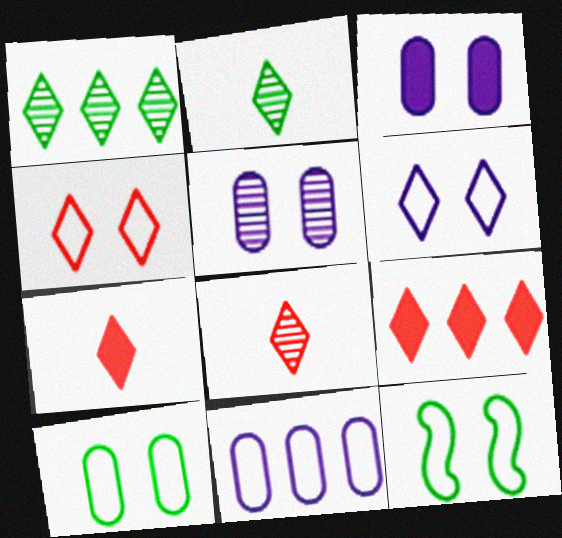[[1, 6, 7], 
[2, 6, 9], 
[4, 8, 9]]